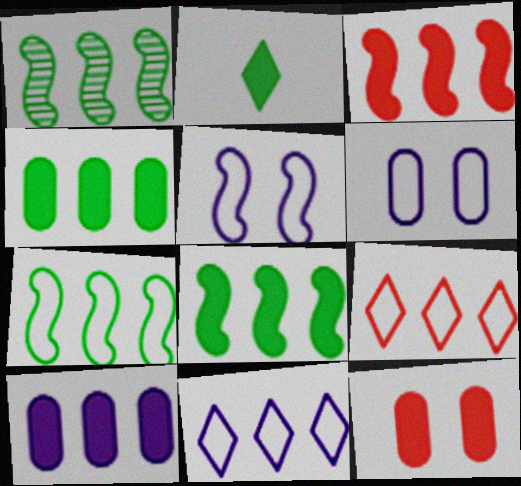[[1, 7, 8], 
[1, 9, 10]]